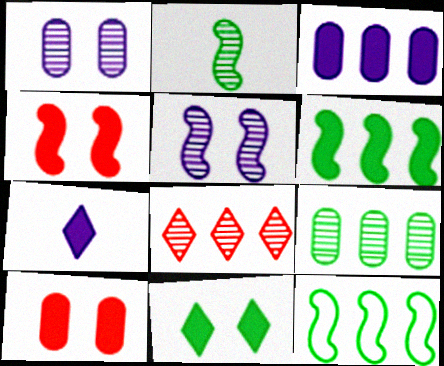[[1, 2, 8], 
[3, 8, 12], 
[6, 7, 10]]